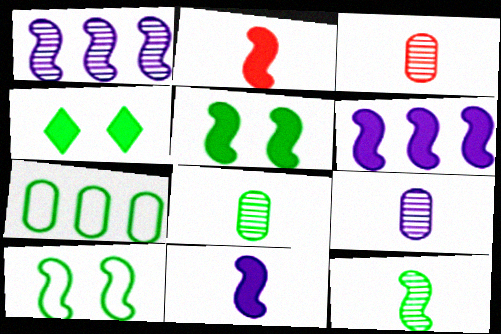[[1, 2, 10], 
[2, 5, 6], 
[3, 8, 9], 
[4, 7, 12]]